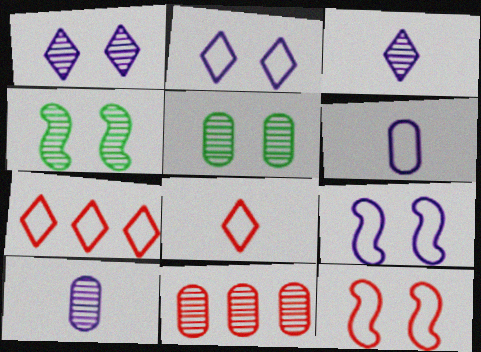[[3, 4, 11], 
[5, 10, 11]]